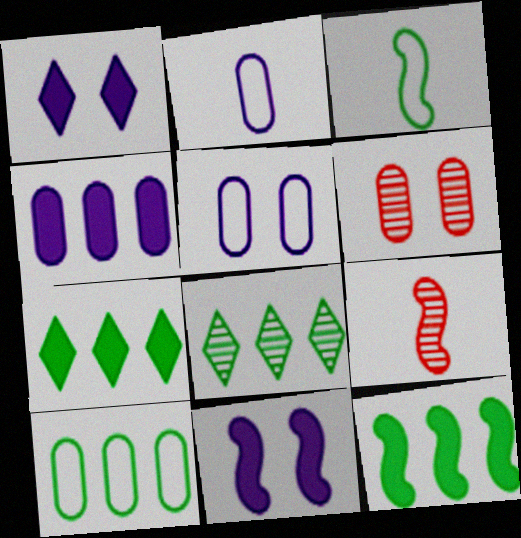[[1, 9, 10], 
[5, 7, 9], 
[8, 10, 12]]